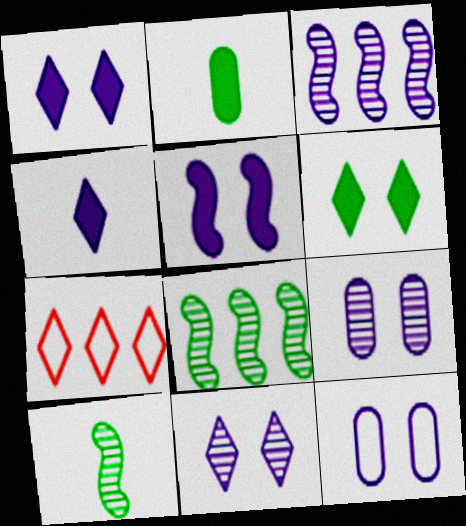[[3, 4, 12], 
[5, 11, 12]]